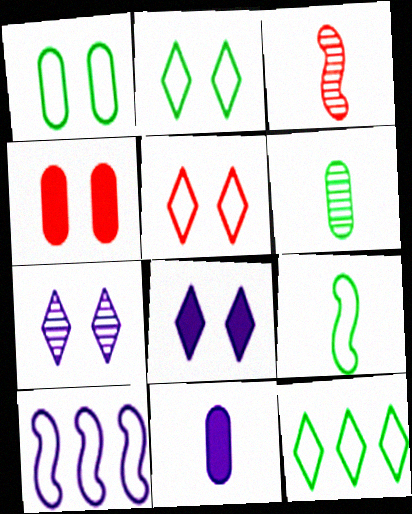[[1, 9, 12], 
[7, 10, 11]]